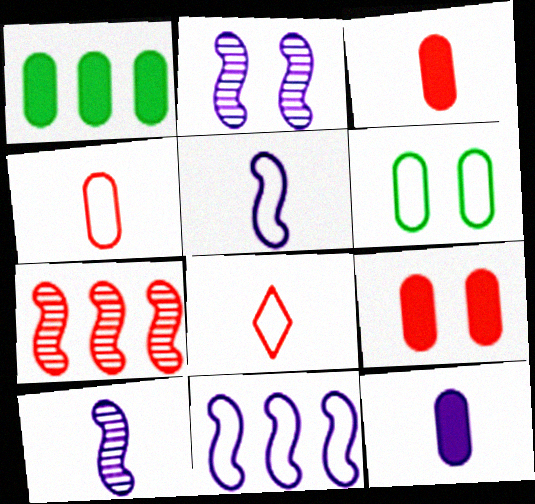[[1, 2, 8], 
[1, 9, 12], 
[6, 8, 11], 
[7, 8, 9]]